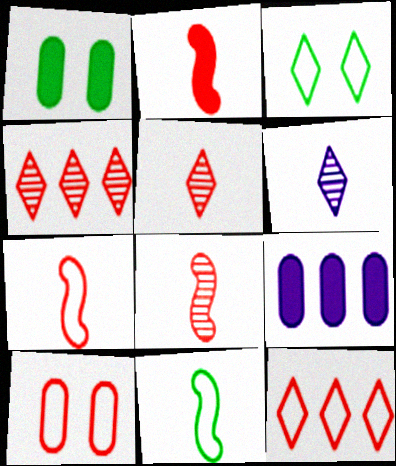[[2, 4, 10], 
[2, 7, 8], 
[3, 8, 9], 
[7, 10, 12]]